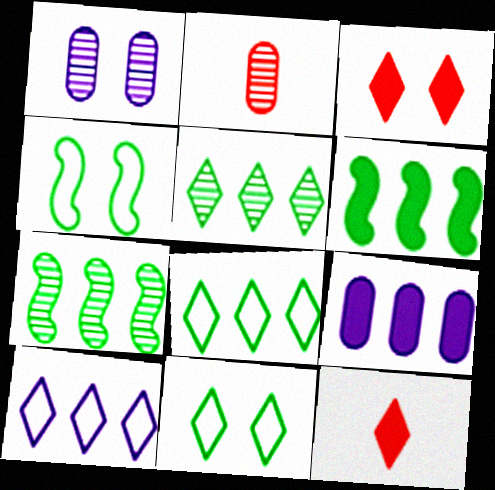[[1, 3, 4]]